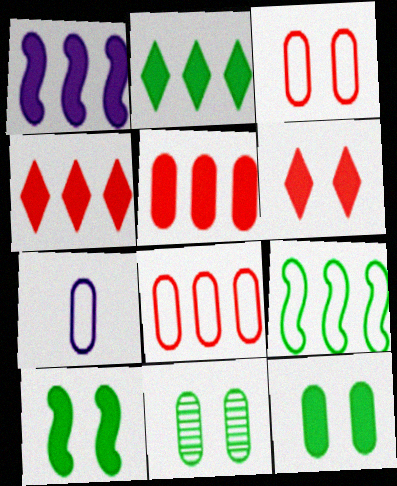[[1, 2, 5], 
[5, 7, 11]]